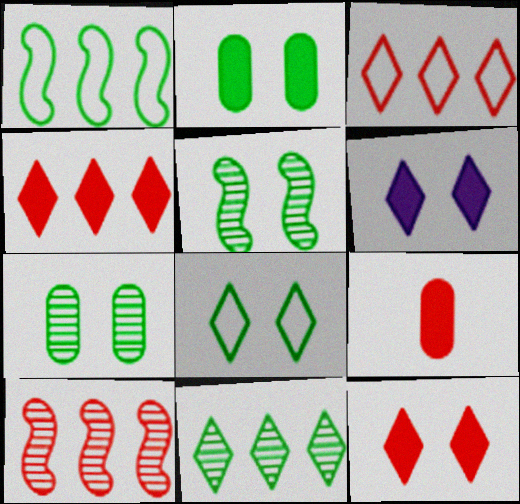[[2, 5, 8]]